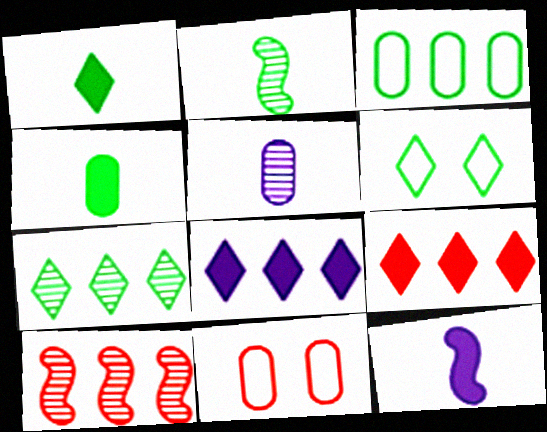[[1, 6, 7], 
[2, 8, 11], 
[3, 8, 10], 
[7, 11, 12]]